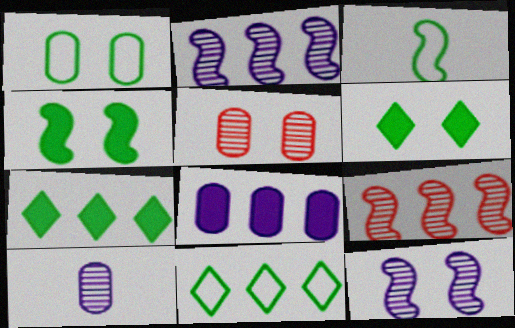[[1, 3, 11], 
[8, 9, 11]]